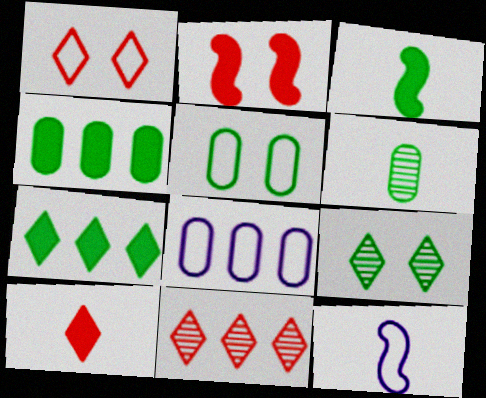[[1, 10, 11], 
[4, 5, 6], 
[6, 10, 12]]